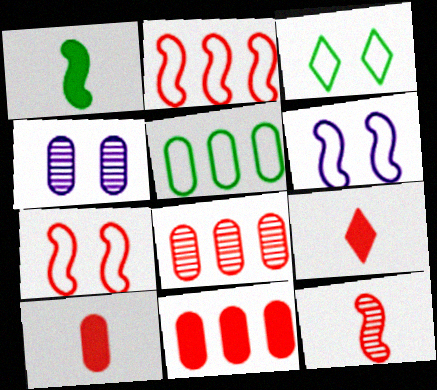[[4, 5, 10], 
[7, 8, 9]]